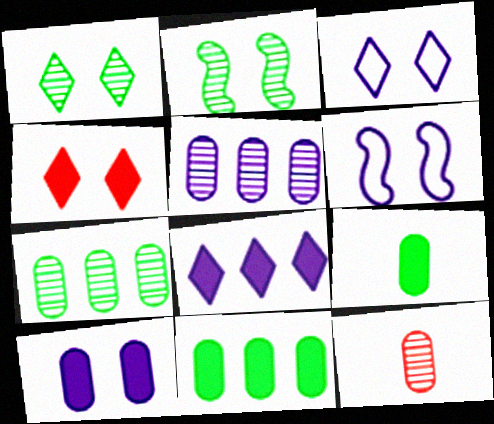[[1, 3, 4]]